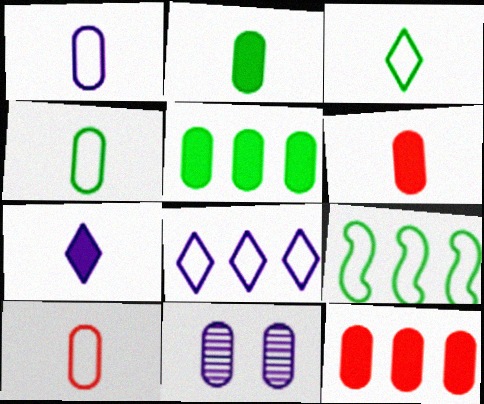[[1, 4, 10], 
[4, 11, 12], 
[5, 10, 11]]